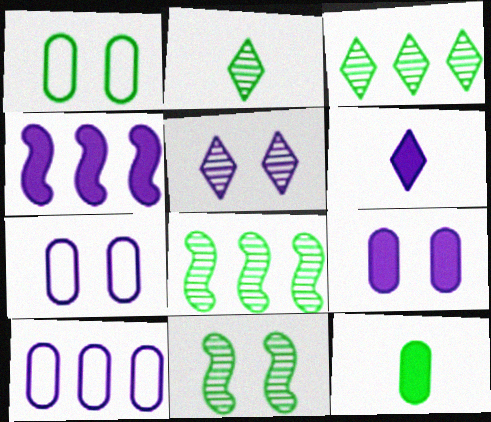[[4, 6, 9]]